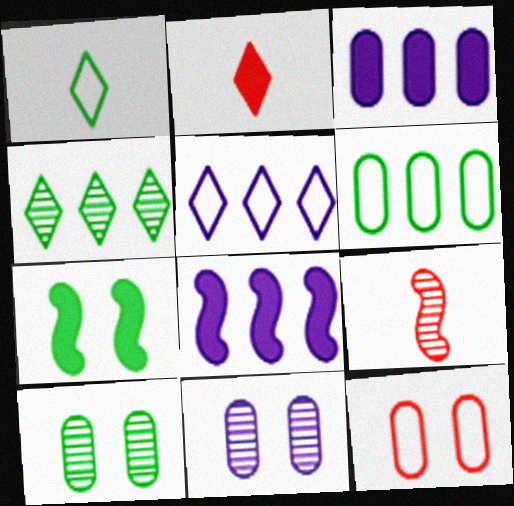[[2, 3, 7], 
[4, 9, 11]]